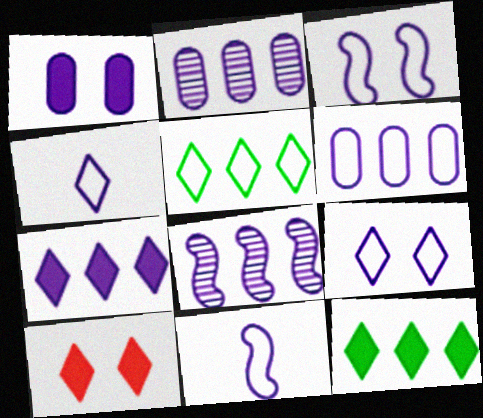[[1, 4, 8], 
[3, 4, 6], 
[6, 7, 8], 
[6, 9, 11]]